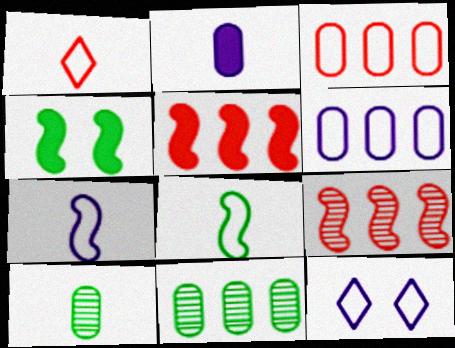[[3, 8, 12], 
[4, 7, 9], 
[5, 10, 12], 
[6, 7, 12]]